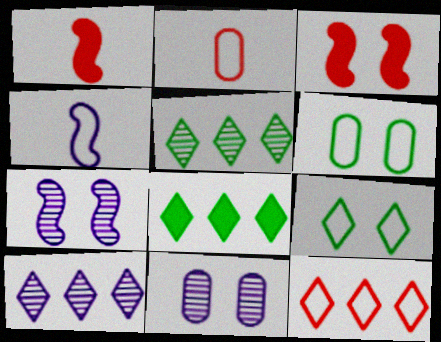[[1, 6, 10], 
[2, 7, 8], 
[3, 9, 11], 
[4, 6, 12], 
[8, 10, 12]]